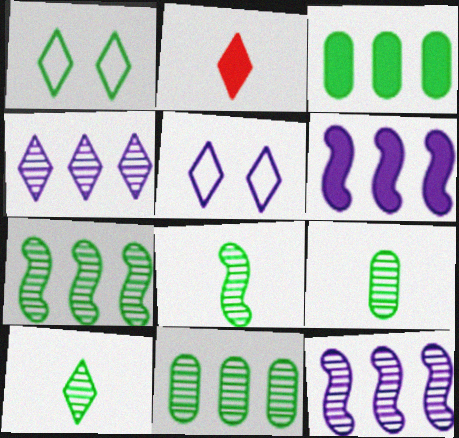[[1, 2, 4], 
[1, 3, 8], 
[8, 9, 10]]